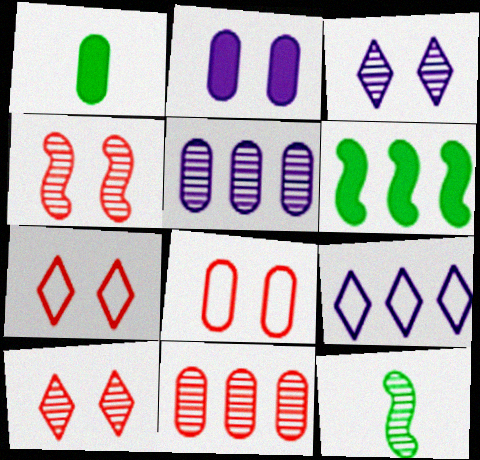[[1, 4, 9], 
[1, 5, 8], 
[3, 11, 12], 
[5, 10, 12], 
[6, 9, 11]]